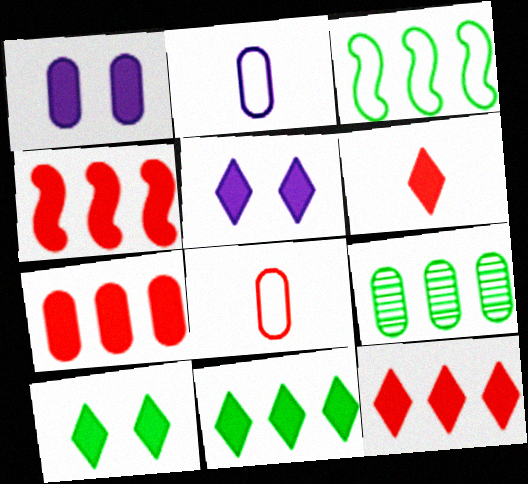[[1, 8, 9], 
[3, 9, 11], 
[4, 7, 12], 
[5, 6, 11]]